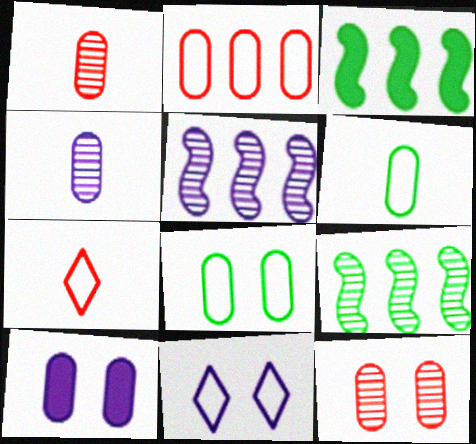[[1, 3, 11], 
[7, 9, 10], 
[8, 10, 12]]